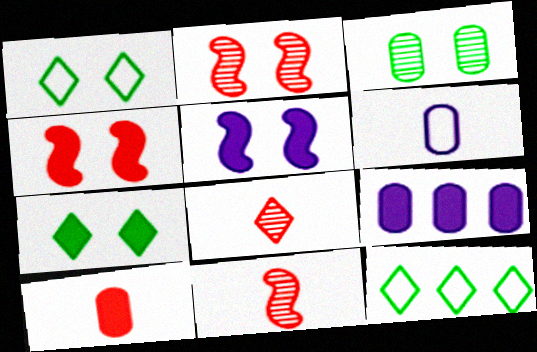[[1, 9, 11]]